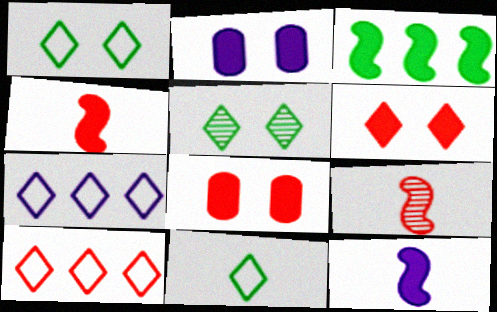[[8, 9, 10]]